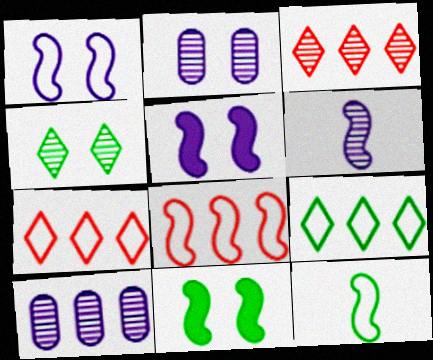[[1, 8, 12], 
[6, 8, 11]]